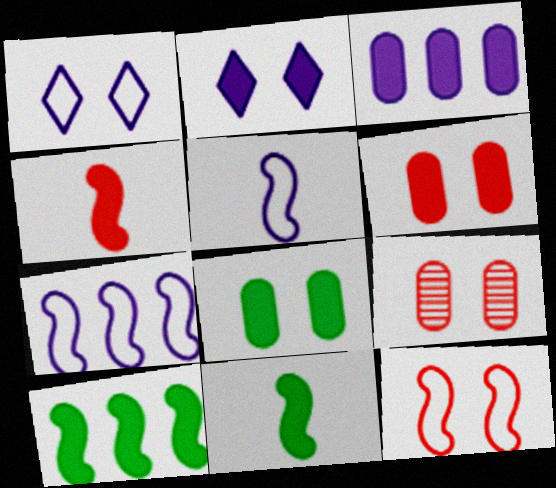[]